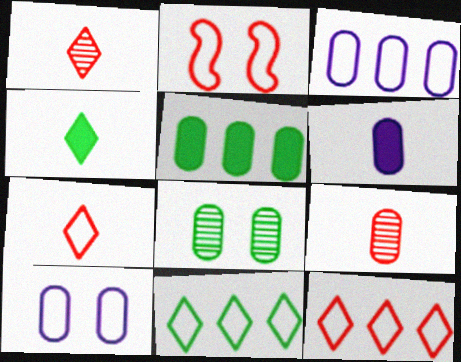[[5, 9, 10]]